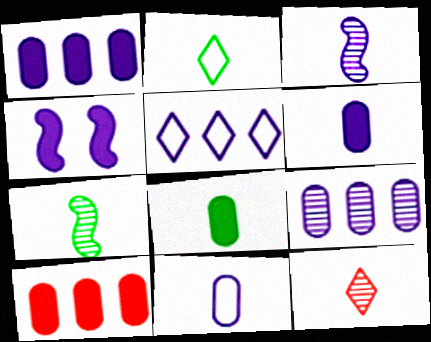[[2, 7, 8]]